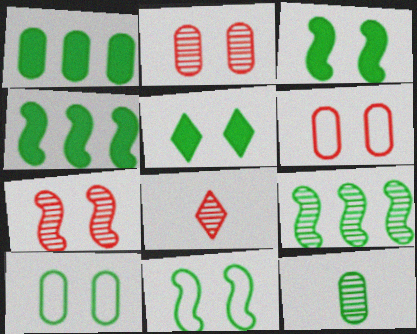[[1, 10, 12]]